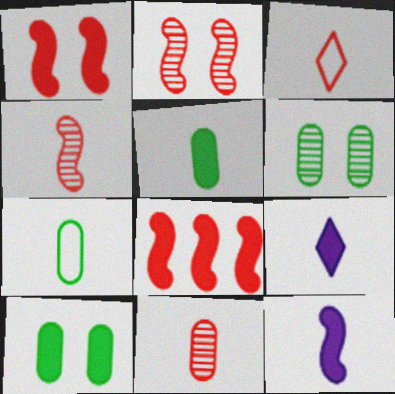[[4, 7, 9], 
[8, 9, 10]]